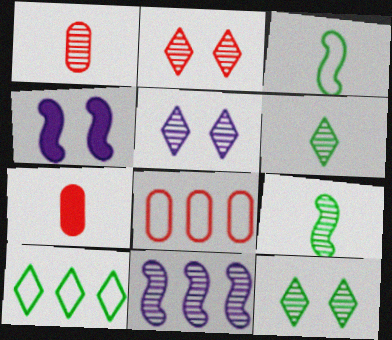[[1, 4, 10], 
[1, 11, 12], 
[2, 5, 12], 
[4, 6, 8]]